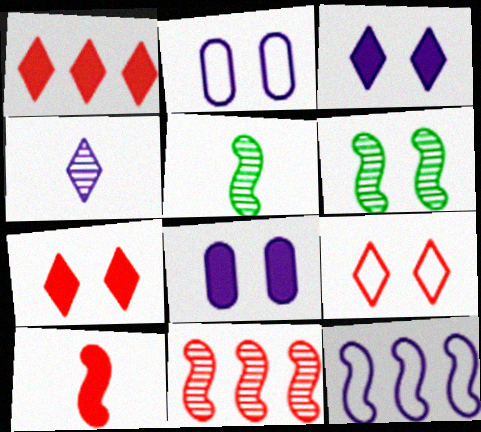[[1, 2, 5], 
[2, 6, 7], 
[4, 8, 12], 
[6, 8, 9], 
[6, 10, 12]]